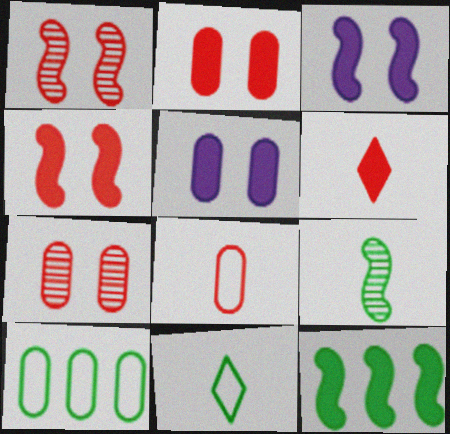[[5, 6, 12]]